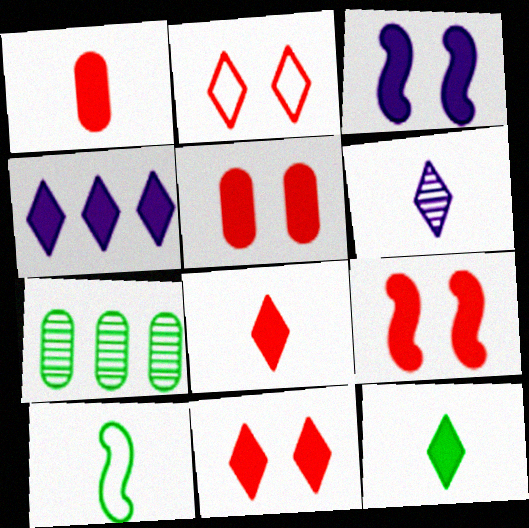[[1, 6, 10], 
[4, 11, 12], 
[5, 9, 11]]